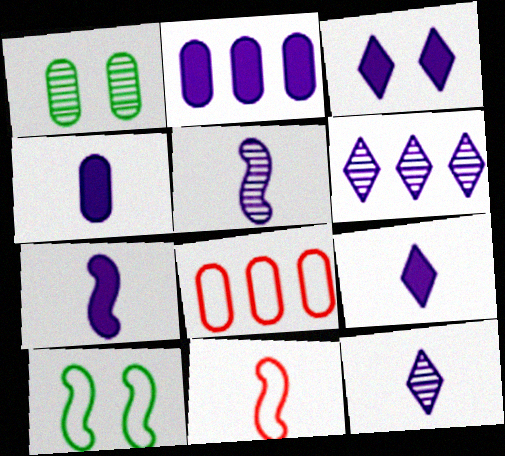[[1, 4, 8], 
[2, 3, 7], 
[4, 7, 9]]